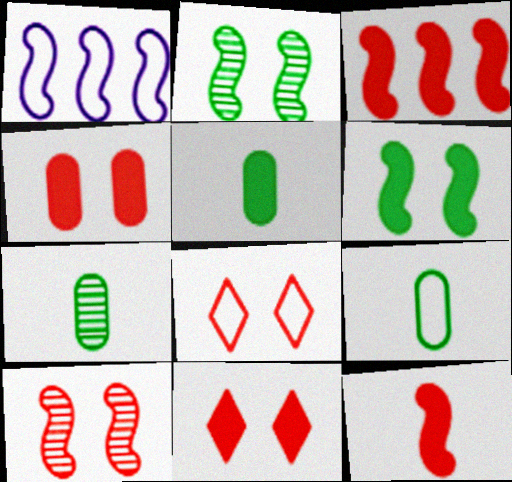[[1, 2, 12], 
[1, 7, 11], 
[1, 8, 9], 
[4, 8, 10], 
[5, 7, 9]]